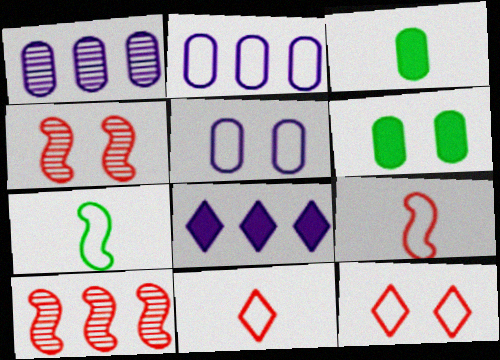[[2, 7, 12]]